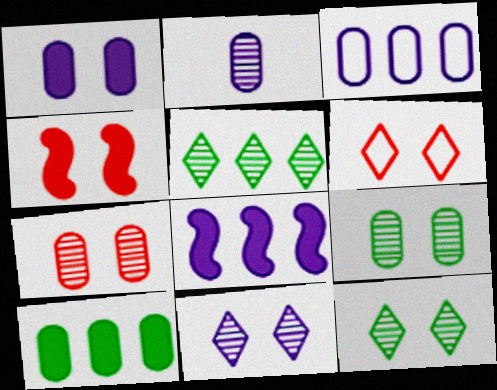[[1, 2, 3], 
[4, 6, 7]]